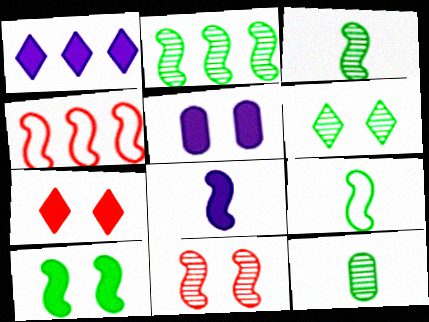[[1, 5, 8], 
[2, 6, 12], 
[2, 9, 10], 
[5, 7, 10]]